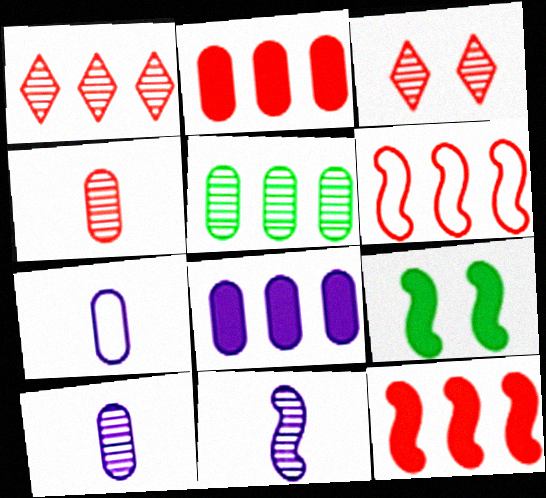[[1, 2, 6], 
[1, 7, 9], 
[3, 5, 11], 
[6, 9, 11]]